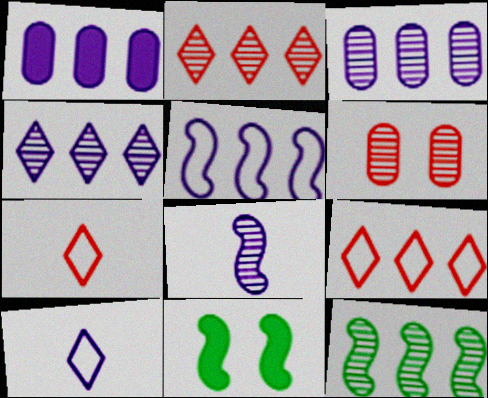[[1, 4, 5], 
[1, 9, 12], 
[2, 3, 12], 
[3, 7, 11]]